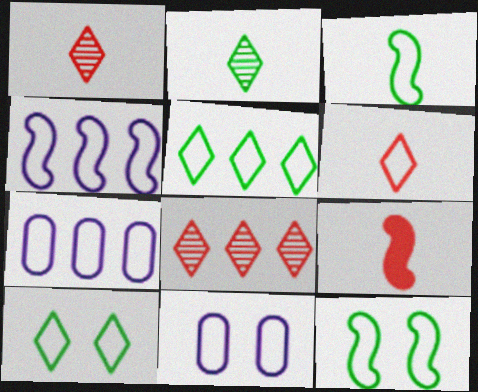[[6, 7, 12]]